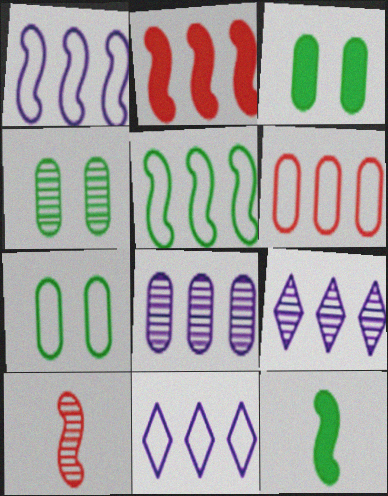[[3, 4, 7], 
[3, 10, 11], 
[4, 9, 10], 
[5, 6, 11]]